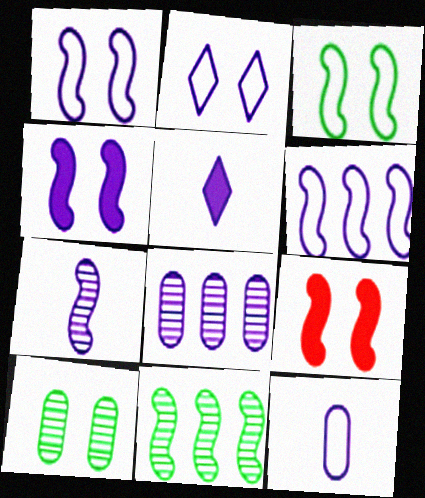[[1, 5, 8], 
[2, 6, 12], 
[2, 9, 10], 
[4, 6, 7], 
[5, 7, 12]]